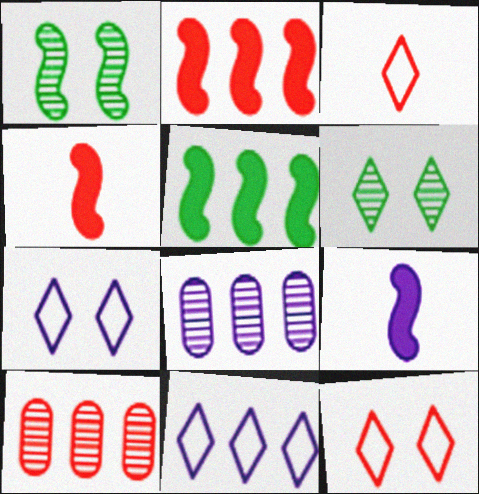[[4, 10, 12], 
[5, 10, 11], 
[7, 8, 9]]